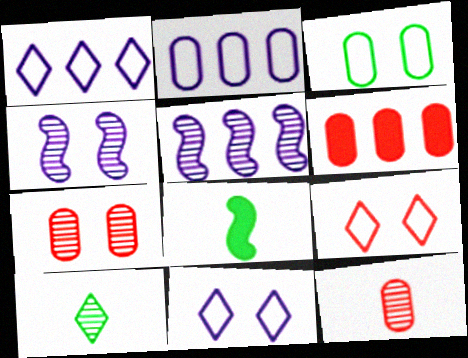[[1, 7, 8], 
[5, 7, 10]]